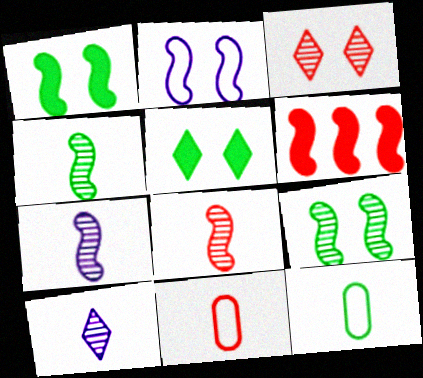[[2, 4, 6], 
[3, 6, 11], 
[4, 7, 8]]